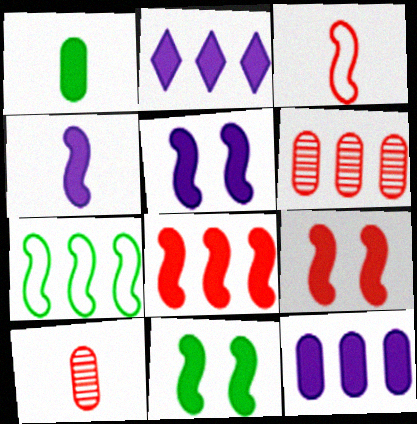[[1, 2, 9], 
[2, 6, 7], 
[4, 8, 11], 
[5, 9, 11]]